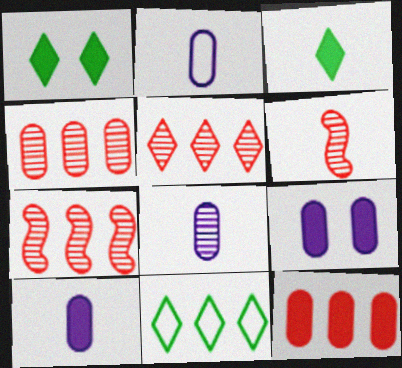[[1, 2, 7], 
[2, 3, 6], 
[2, 8, 10], 
[4, 5, 7], 
[6, 9, 11]]